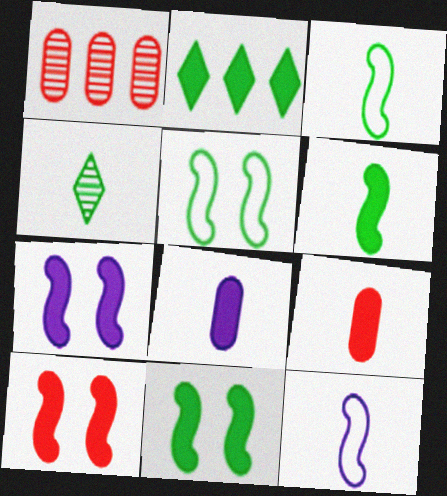[[2, 7, 9], 
[2, 8, 10], 
[4, 9, 12], 
[7, 10, 11]]